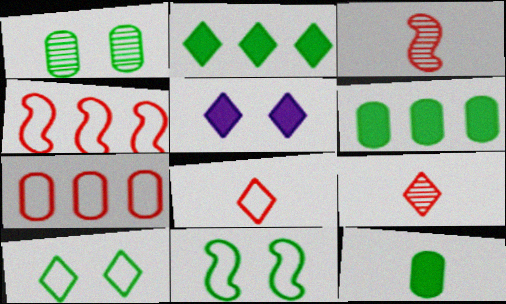[]